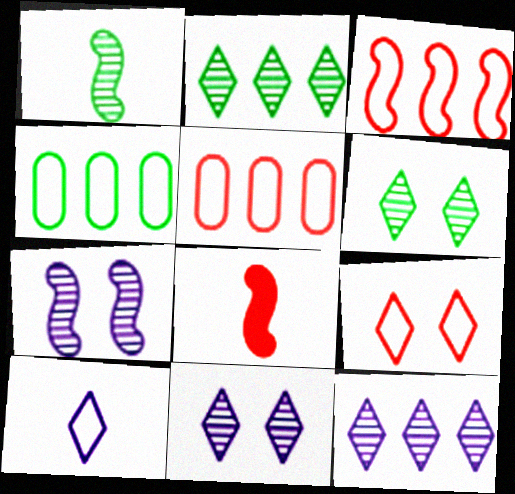[[4, 8, 11]]